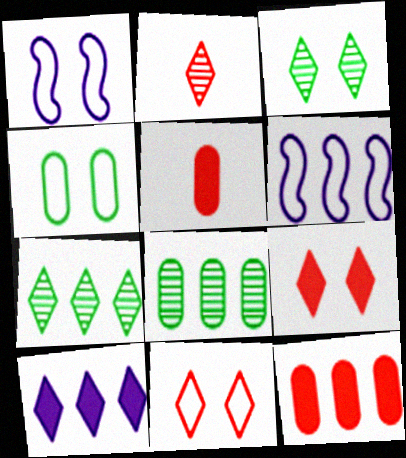[[1, 4, 11], 
[1, 5, 7], 
[3, 5, 6], 
[6, 7, 12]]